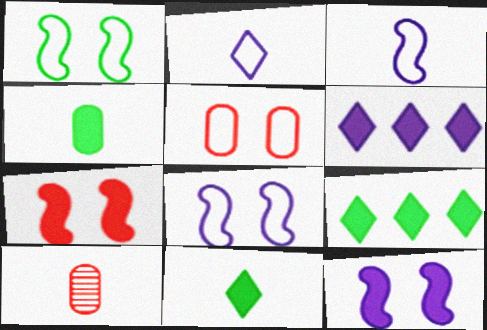[[1, 6, 10], 
[3, 10, 11], 
[4, 6, 7], 
[8, 9, 10]]